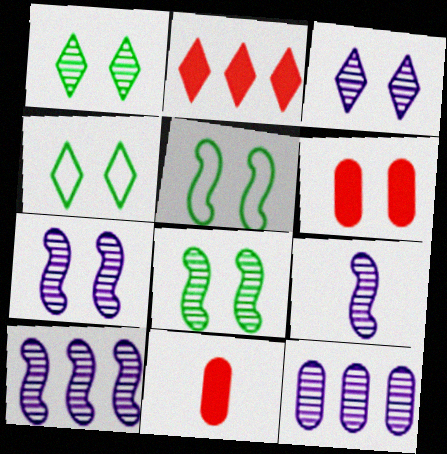[[3, 5, 6], 
[3, 9, 12], 
[4, 6, 7], 
[4, 10, 11], 
[7, 9, 10]]